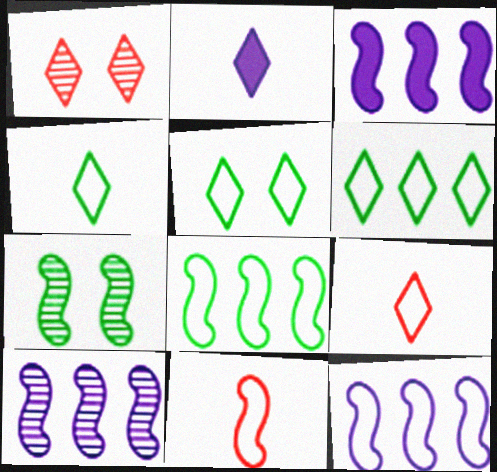[[1, 2, 6], 
[3, 7, 11], 
[3, 10, 12], 
[4, 5, 6]]